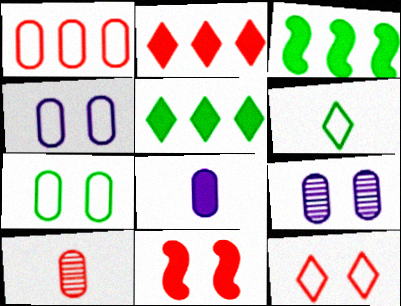[[5, 8, 11]]